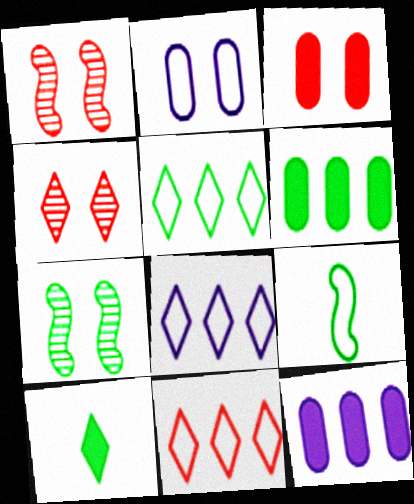[[2, 9, 11], 
[4, 8, 10], 
[4, 9, 12], 
[5, 8, 11]]